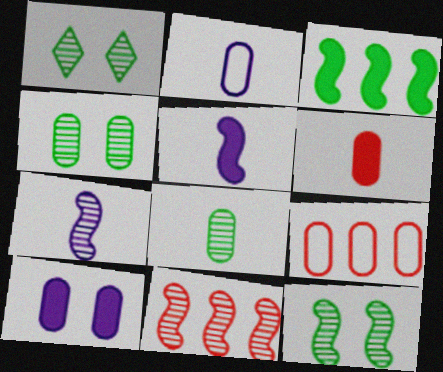[[1, 4, 12], 
[1, 5, 9], 
[2, 6, 8], 
[7, 11, 12], 
[8, 9, 10]]